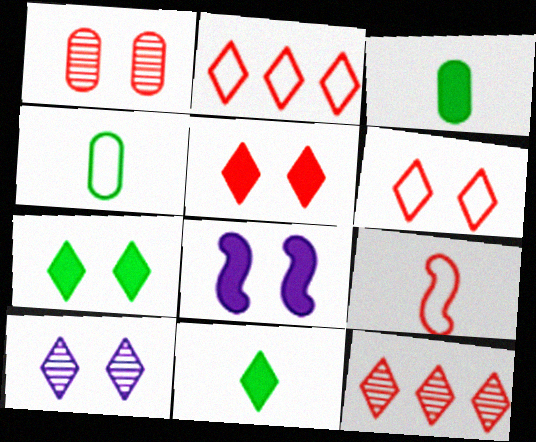[[2, 10, 11], 
[4, 8, 12], 
[6, 7, 10]]